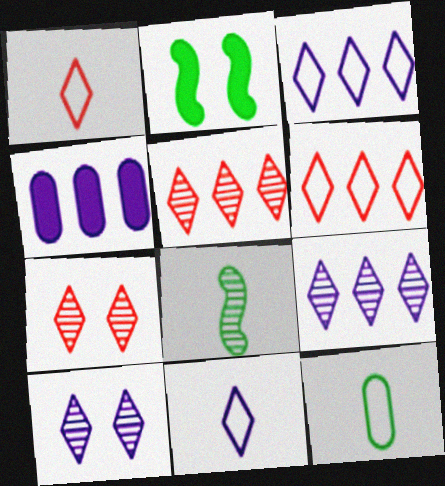[]